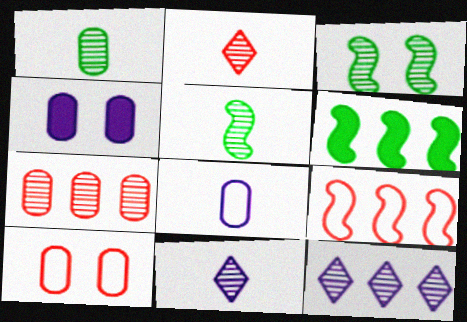[[3, 7, 11], 
[6, 10, 11]]